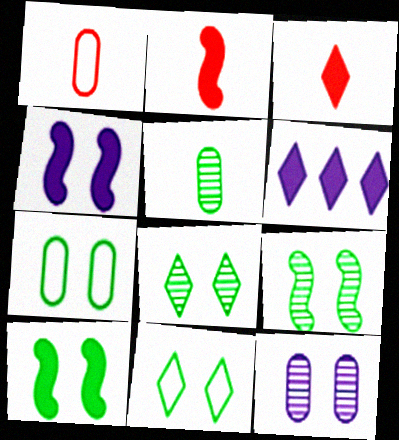[[1, 6, 9], 
[7, 8, 10]]